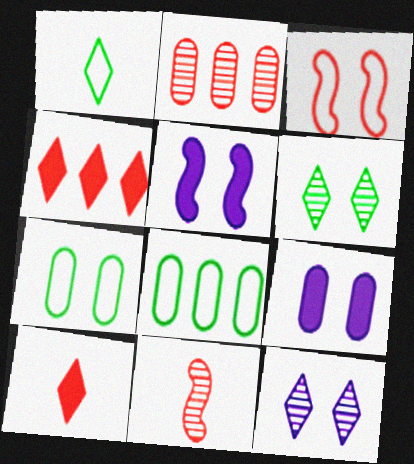[[1, 2, 5], 
[1, 4, 12], 
[2, 3, 10], 
[3, 6, 9]]